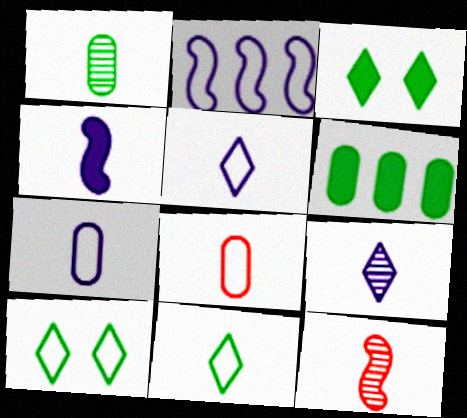[[1, 9, 12], 
[2, 8, 10], 
[4, 7, 9]]